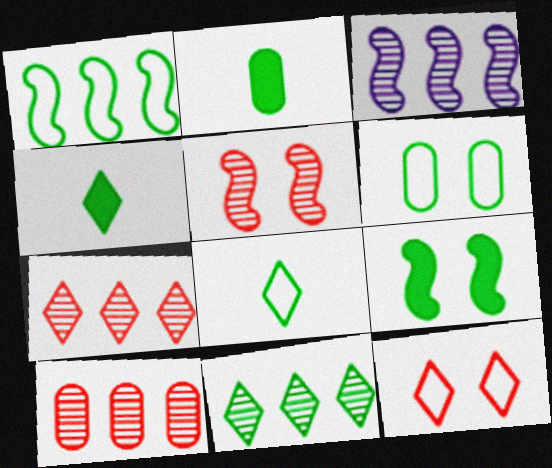[[1, 6, 8], 
[2, 3, 12], 
[3, 10, 11]]